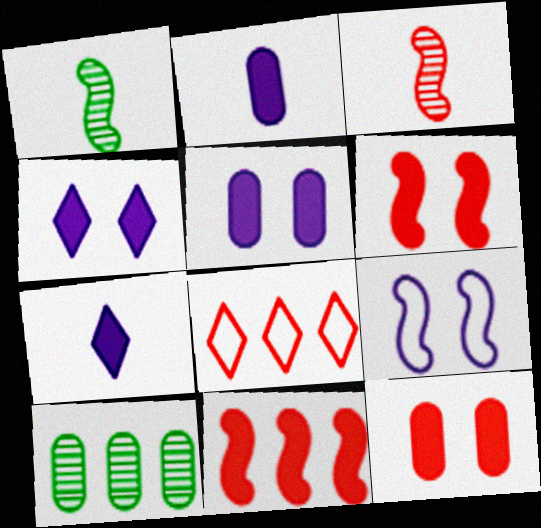[[1, 5, 8], 
[1, 9, 11], 
[3, 8, 12]]